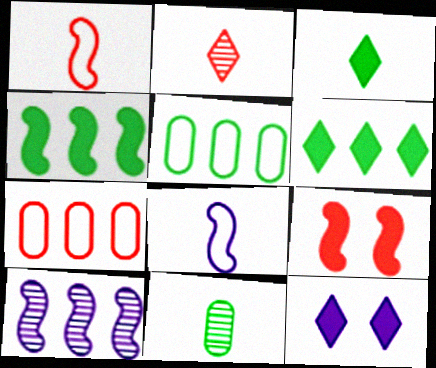[[2, 7, 9], 
[6, 7, 10]]